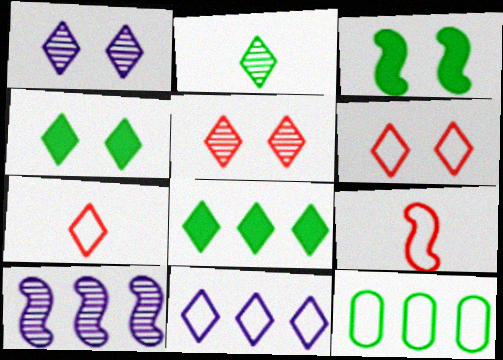[[1, 4, 6], 
[1, 7, 8], 
[2, 3, 12], 
[3, 9, 10]]